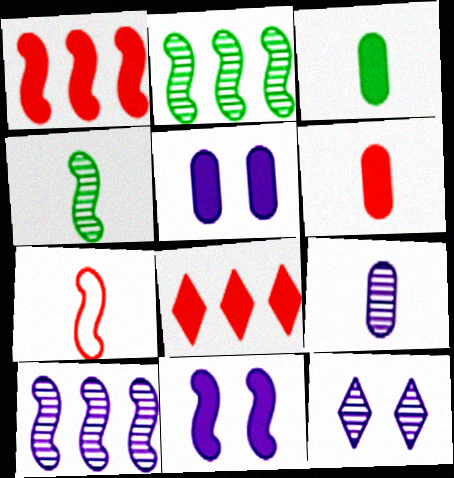[[2, 7, 11], 
[3, 8, 11], 
[9, 10, 12]]